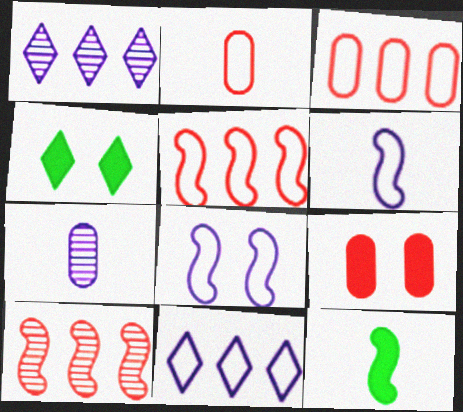[[4, 5, 7], 
[8, 10, 12]]